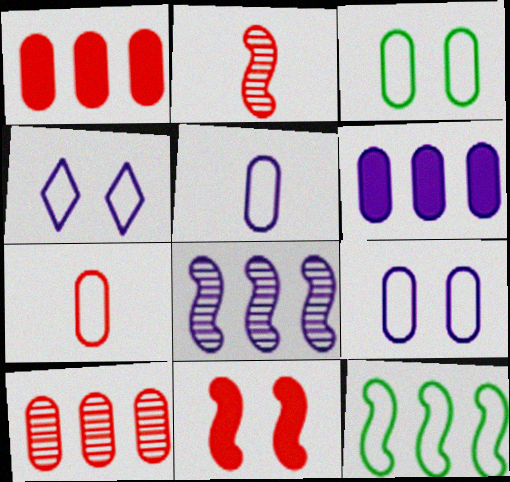[[4, 7, 12]]